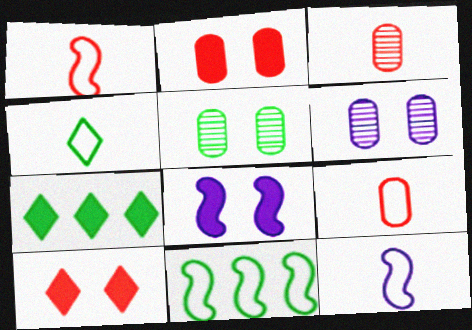[[1, 6, 7], 
[4, 9, 12]]